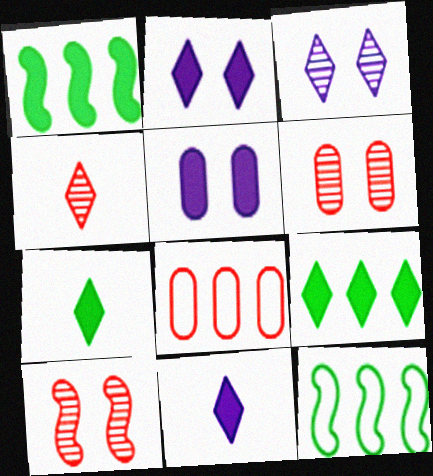[[4, 5, 12], 
[6, 11, 12]]